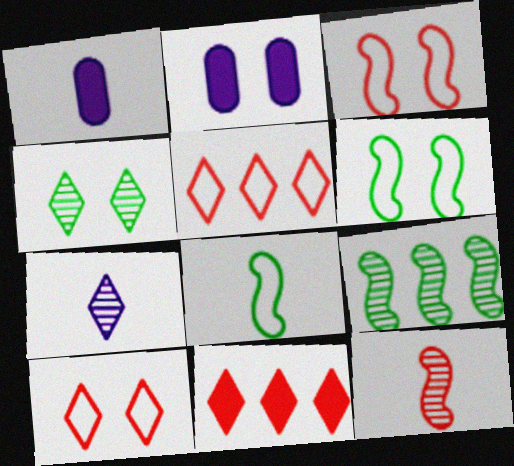[[1, 9, 10], 
[2, 3, 4]]